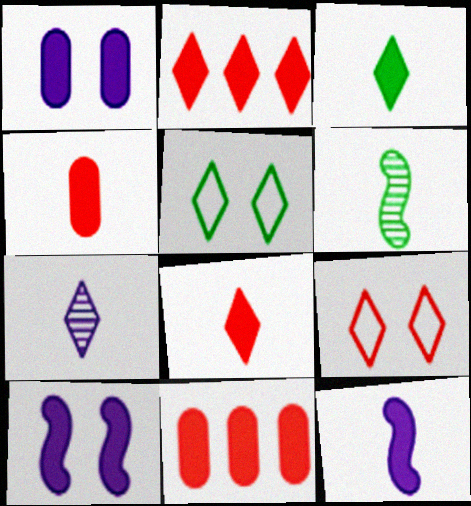[[2, 5, 7], 
[3, 4, 12], 
[3, 10, 11]]